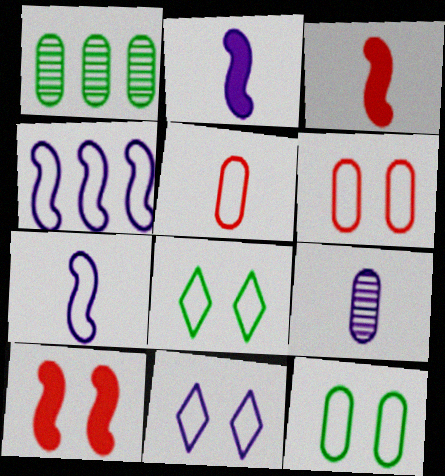[[1, 3, 11], 
[4, 5, 8]]